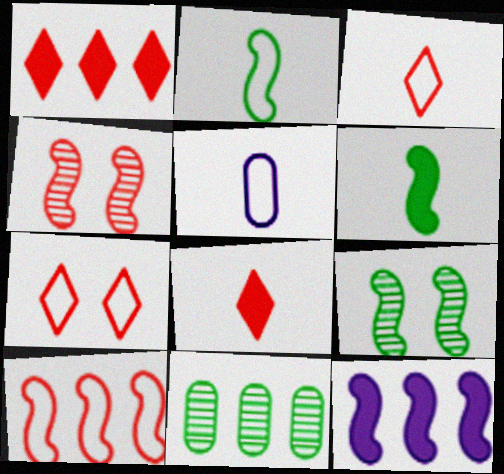[[1, 5, 9], 
[2, 3, 5], 
[2, 4, 12]]